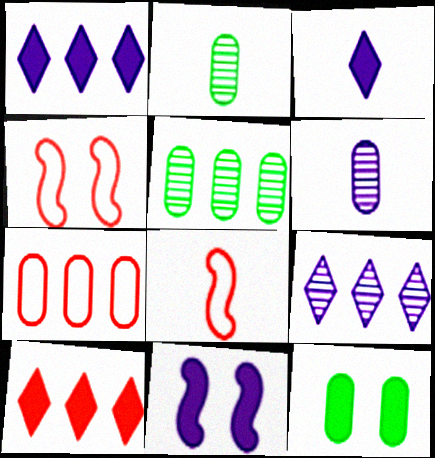[[1, 2, 4], 
[2, 3, 8], 
[3, 4, 5], 
[6, 7, 12], 
[8, 9, 12]]